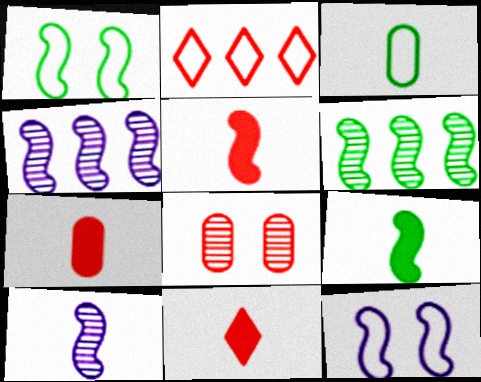[[1, 4, 5], 
[1, 6, 9], 
[2, 3, 12], 
[2, 5, 8], 
[3, 10, 11], 
[5, 6, 12], 
[5, 7, 11]]